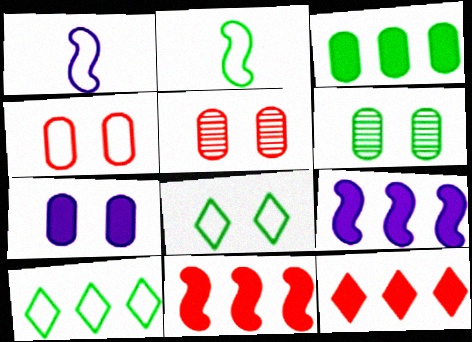[[1, 4, 10], 
[1, 6, 12], 
[3, 9, 12], 
[4, 6, 7]]